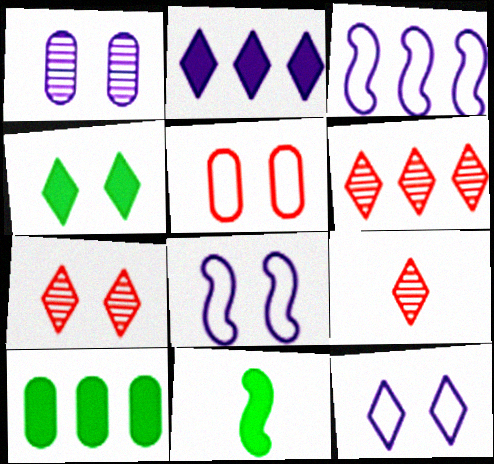[[3, 6, 10], 
[4, 7, 12], 
[4, 10, 11], 
[6, 7, 9], 
[8, 9, 10]]